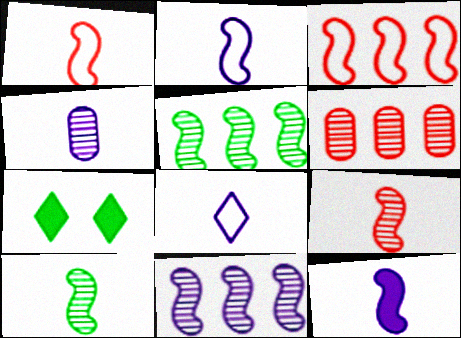[[1, 10, 12], 
[2, 6, 7], 
[3, 4, 7], 
[4, 8, 12]]